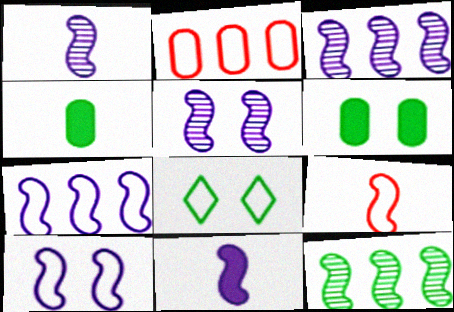[[1, 3, 5], 
[3, 10, 11], 
[4, 8, 12], 
[5, 7, 11]]